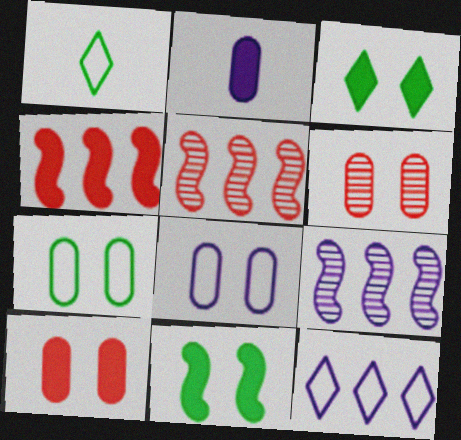[[1, 9, 10], 
[2, 3, 4]]